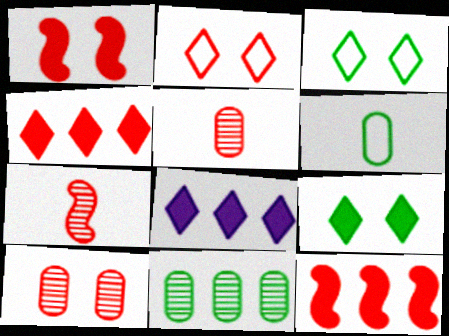[[1, 2, 10], 
[2, 5, 12]]